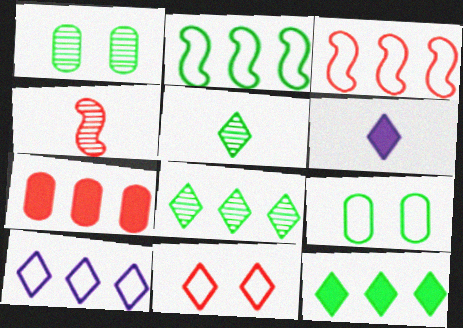[[1, 3, 6], 
[4, 7, 11], 
[6, 8, 11]]